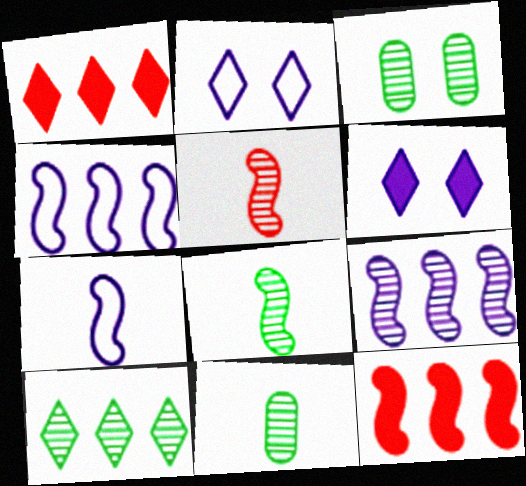[[1, 3, 7], 
[2, 11, 12], 
[3, 8, 10]]